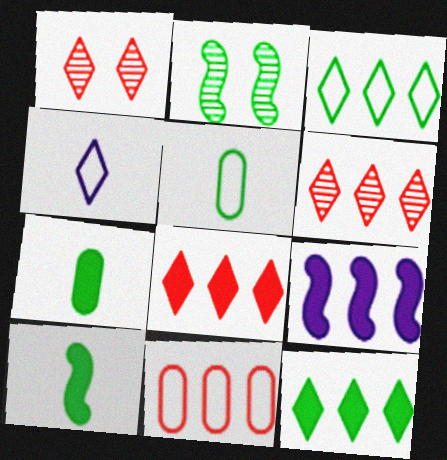[[1, 4, 12], 
[1, 5, 9], 
[2, 3, 7], 
[2, 5, 12]]